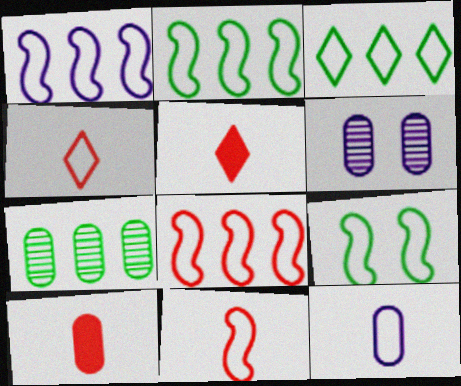[[1, 2, 8], 
[1, 9, 11], 
[2, 5, 6]]